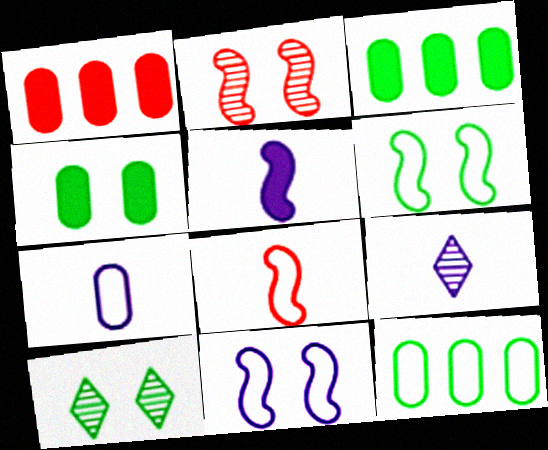[[1, 6, 9], 
[4, 6, 10], 
[5, 7, 9]]